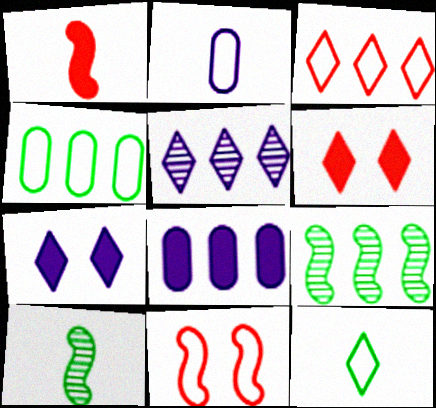[[2, 6, 9], 
[3, 8, 9], 
[5, 6, 12]]